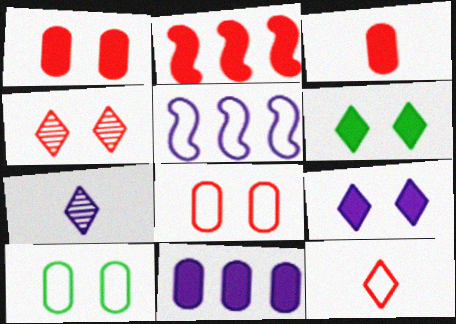[[2, 7, 10], 
[5, 10, 12]]